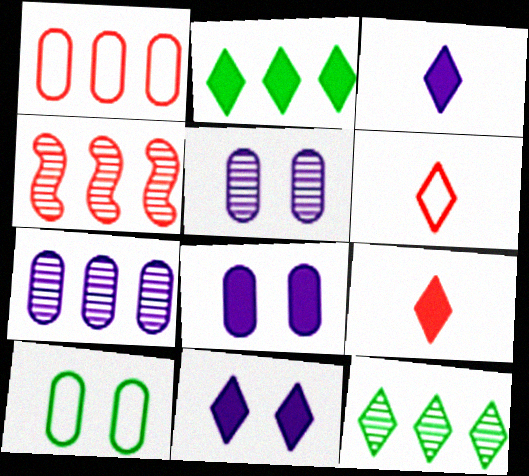[[2, 9, 11], 
[3, 4, 10], 
[4, 7, 12], 
[6, 11, 12]]